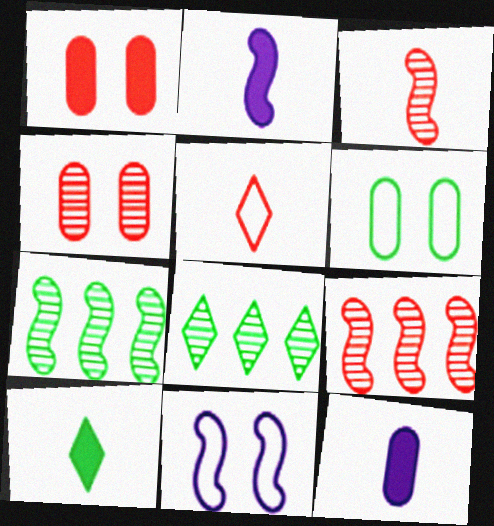[[1, 5, 9], 
[6, 7, 10]]